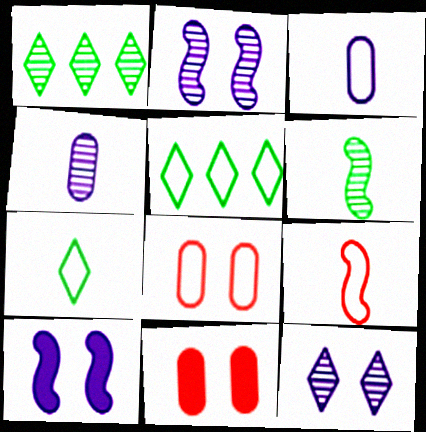[[3, 7, 9]]